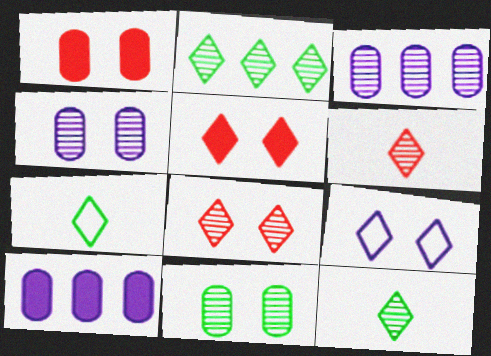[]